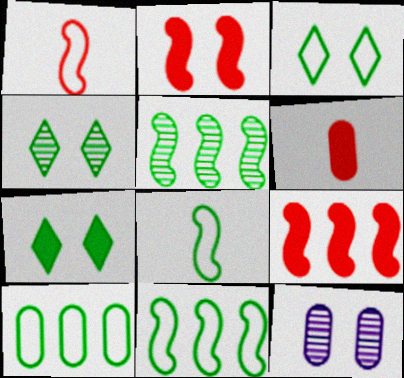[[2, 3, 12], 
[3, 4, 7], 
[3, 8, 10], 
[6, 10, 12]]